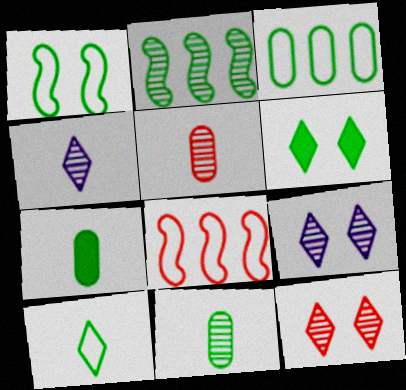[[1, 3, 10], 
[2, 5, 9], 
[7, 8, 9]]